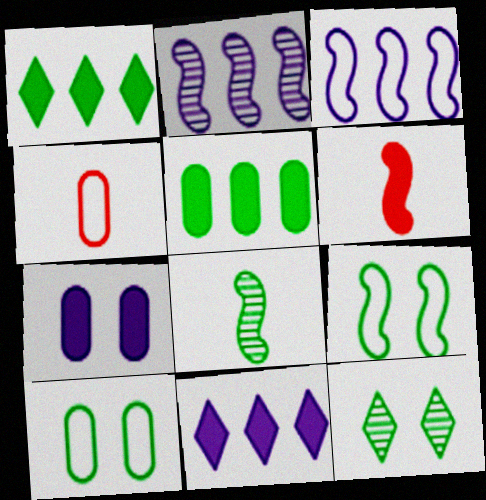[[1, 6, 7], 
[1, 8, 10], 
[2, 6, 9]]